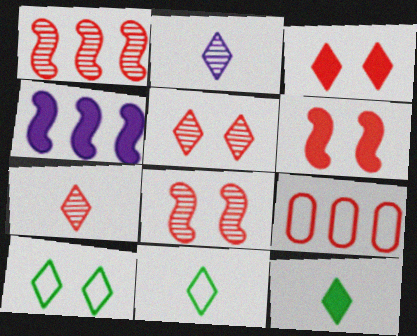[[6, 7, 9]]